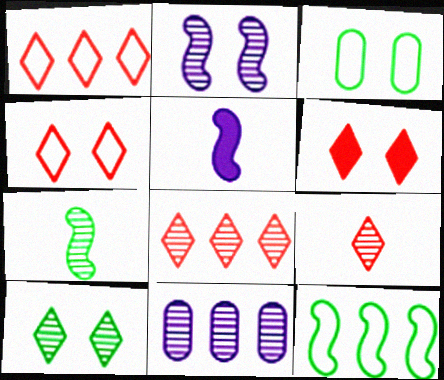[[1, 6, 9], 
[2, 3, 6], 
[3, 5, 8]]